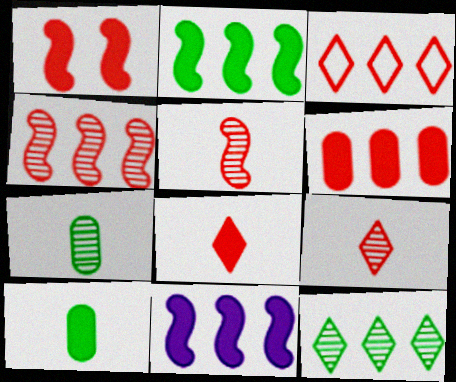[[1, 6, 8], 
[3, 4, 6]]